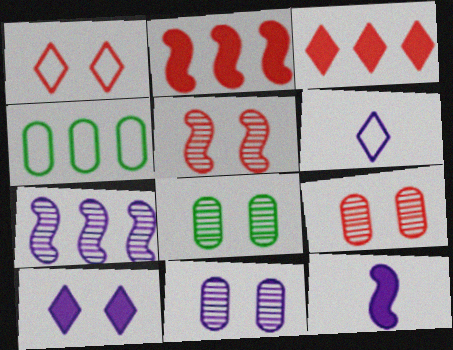[[2, 6, 8], 
[3, 4, 7], 
[8, 9, 11]]